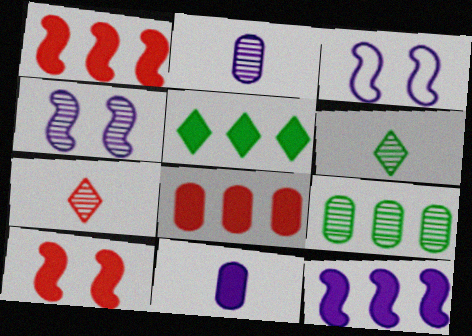[[3, 6, 8], 
[4, 7, 9], 
[5, 8, 12], 
[5, 10, 11]]